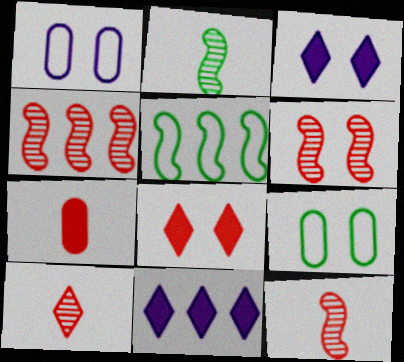[[3, 6, 9], 
[4, 6, 12], 
[9, 11, 12]]